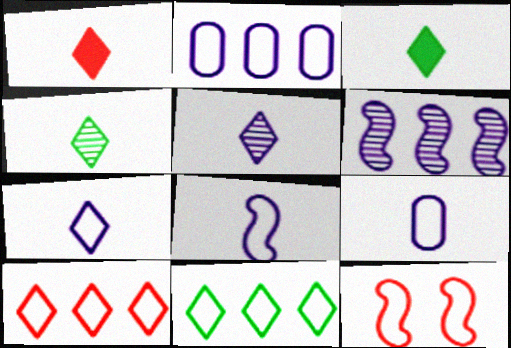[[1, 4, 7], 
[7, 8, 9], 
[9, 11, 12]]